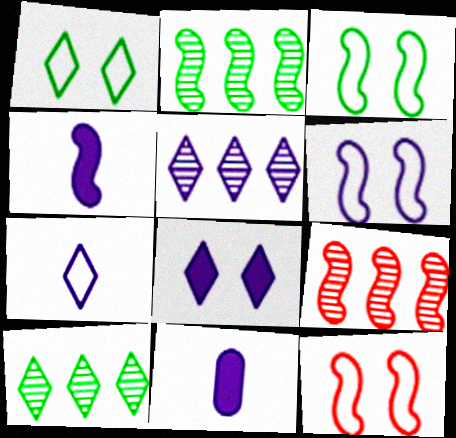[[1, 9, 11], 
[2, 4, 12], 
[3, 4, 9], 
[3, 6, 12], 
[5, 6, 11], 
[5, 7, 8], 
[10, 11, 12]]